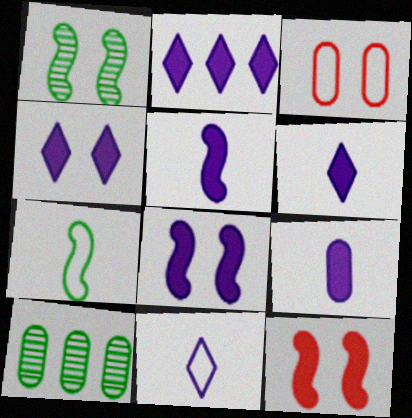[[1, 3, 4], 
[2, 4, 6], 
[2, 8, 9], 
[3, 9, 10], 
[5, 6, 9], 
[10, 11, 12]]